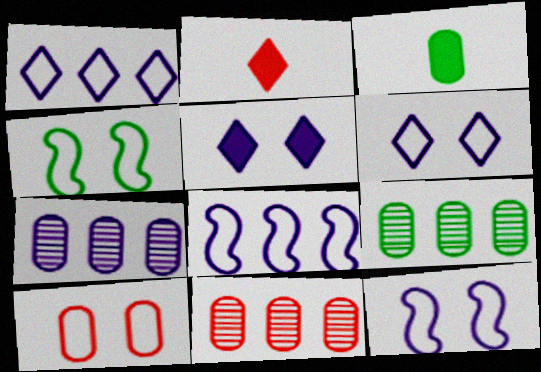[[2, 4, 7], 
[2, 9, 12], 
[3, 7, 10], 
[4, 6, 10], 
[7, 9, 11]]